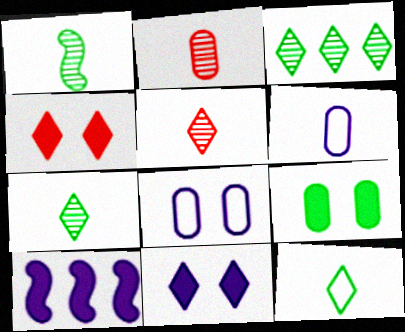[]